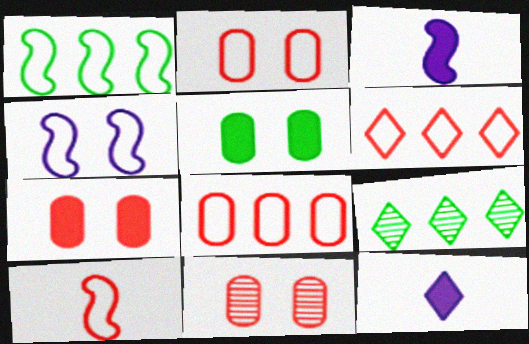[[1, 4, 10], 
[1, 11, 12], 
[2, 3, 9], 
[2, 6, 10], 
[2, 7, 11]]